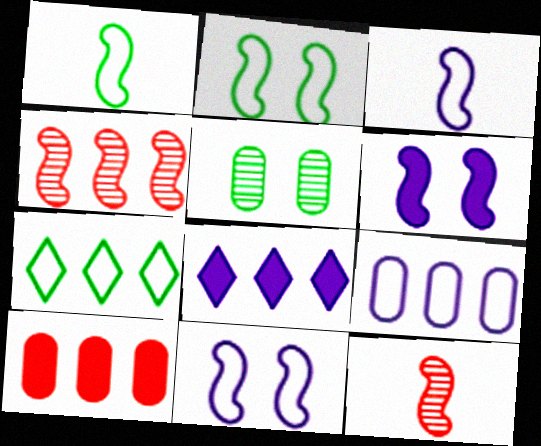[[1, 4, 6]]